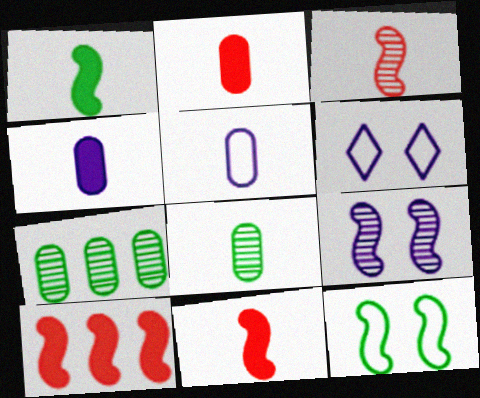[[2, 5, 8], 
[6, 7, 11], 
[6, 8, 10]]